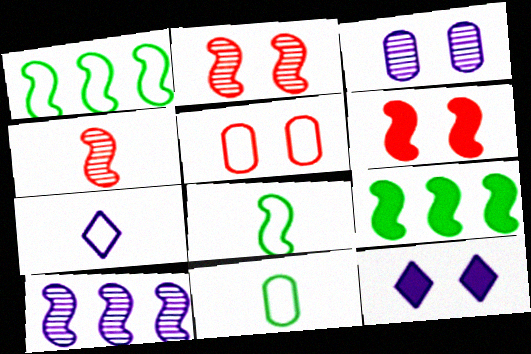[[1, 5, 7], 
[6, 8, 10]]